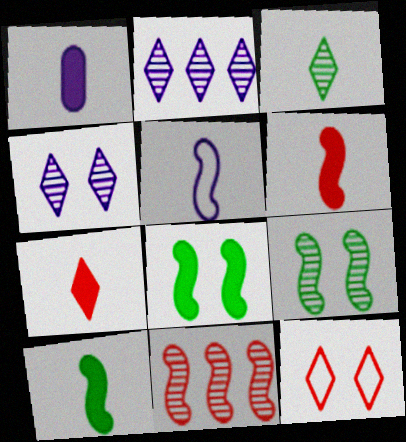[[1, 7, 10], 
[5, 8, 11]]